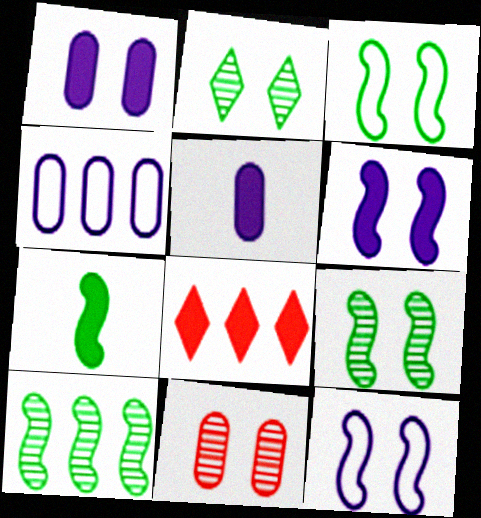[[1, 7, 8], 
[3, 7, 10], 
[4, 8, 10]]